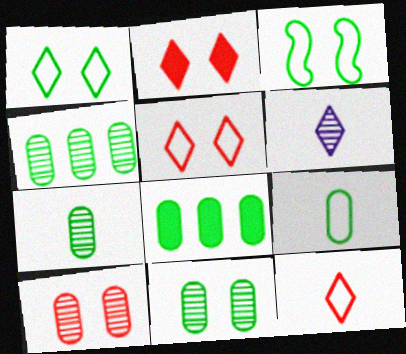[[4, 7, 11], 
[8, 9, 11]]